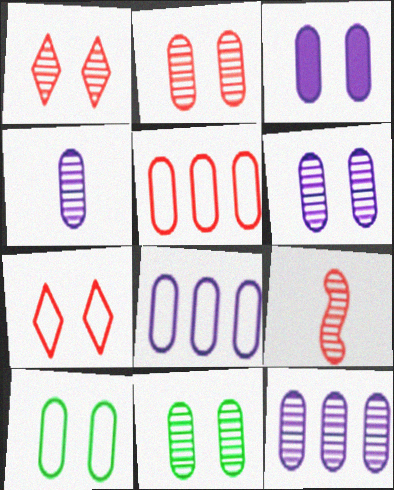[[2, 3, 10], 
[2, 6, 11], 
[3, 4, 8], 
[4, 6, 12]]